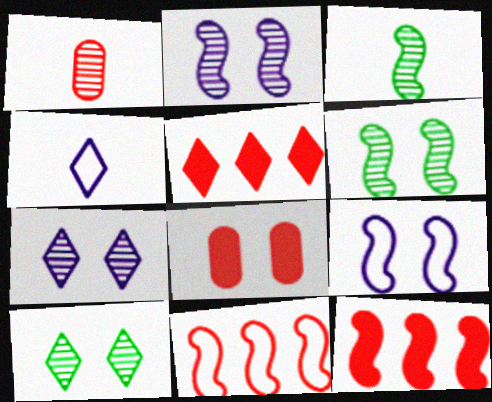[[3, 9, 12], 
[4, 5, 10], 
[8, 9, 10]]